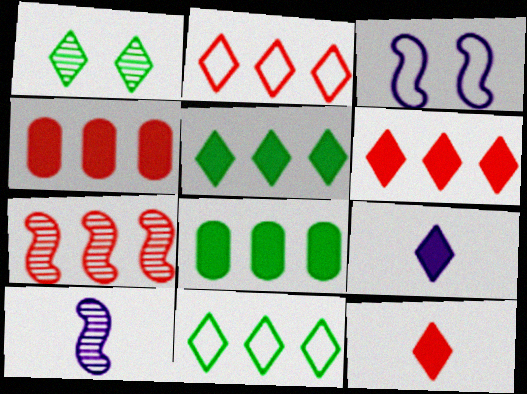[[1, 2, 9], 
[2, 4, 7]]